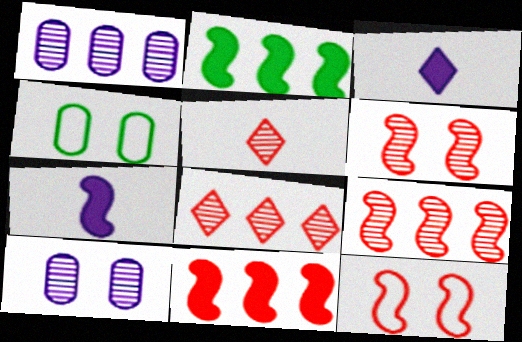[[3, 4, 9], 
[4, 7, 8]]